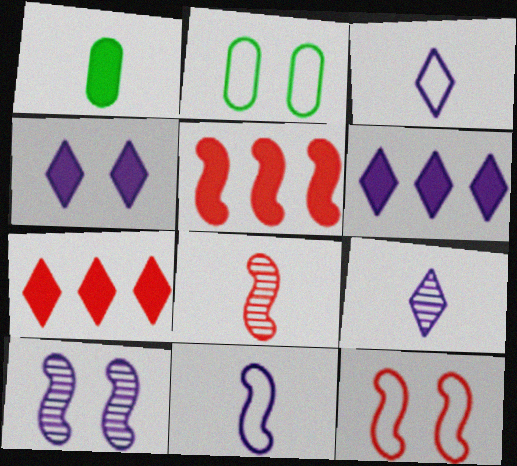[[1, 3, 8], 
[1, 4, 5], 
[2, 5, 9], 
[2, 6, 8], 
[5, 8, 12]]